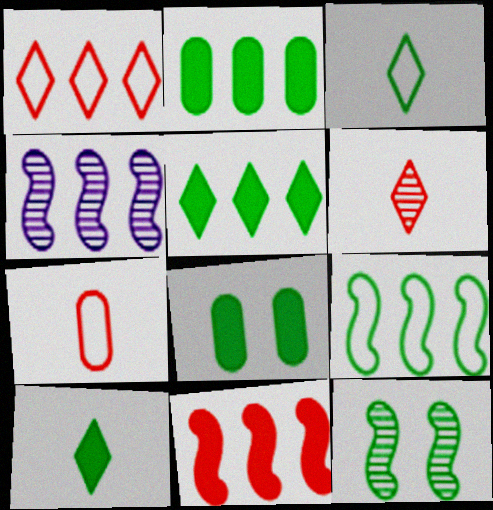[[1, 2, 4], 
[2, 3, 12], 
[4, 9, 11]]